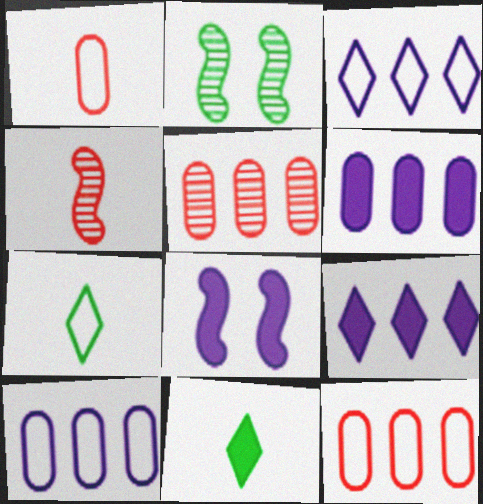[[1, 2, 9], 
[5, 7, 8]]